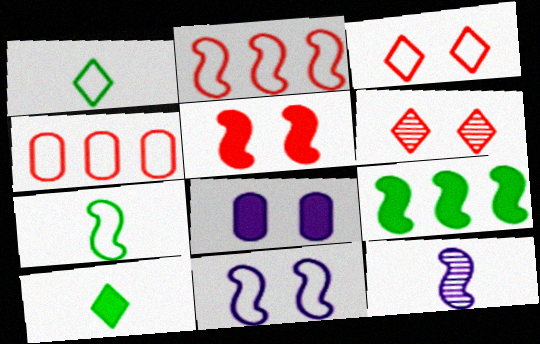[[1, 4, 11], 
[2, 7, 11]]